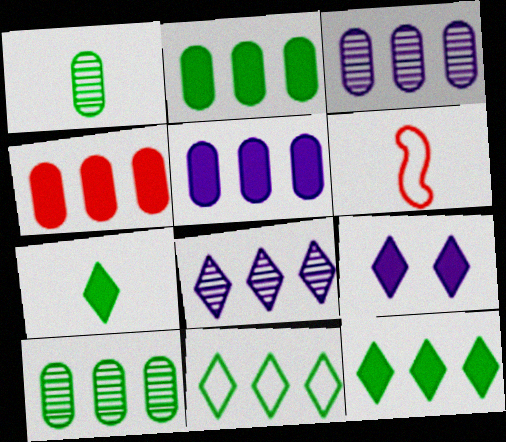[[2, 4, 5], 
[6, 9, 10]]